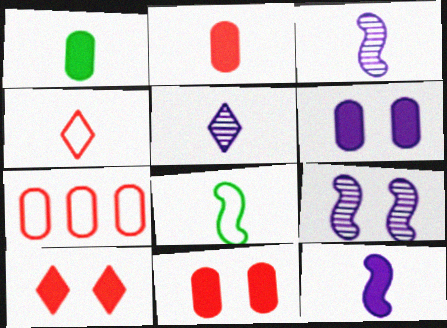[[1, 3, 4], 
[2, 5, 8]]